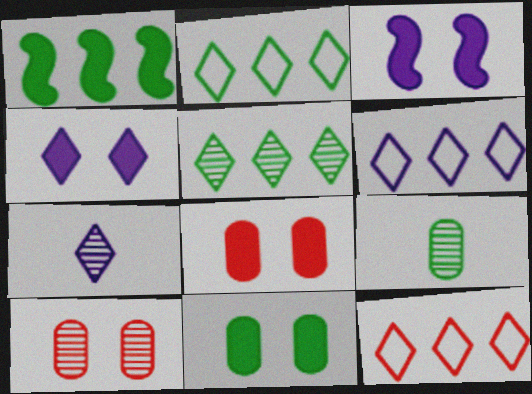[[2, 6, 12], 
[3, 9, 12], 
[4, 6, 7]]